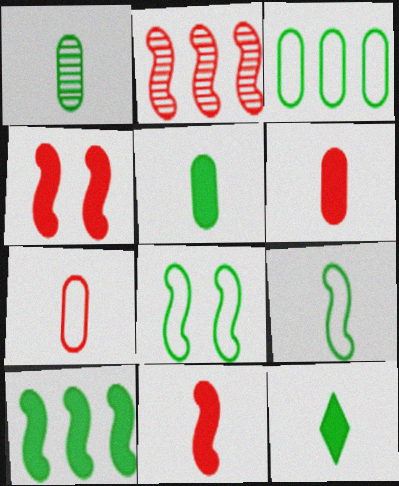[[1, 9, 12]]